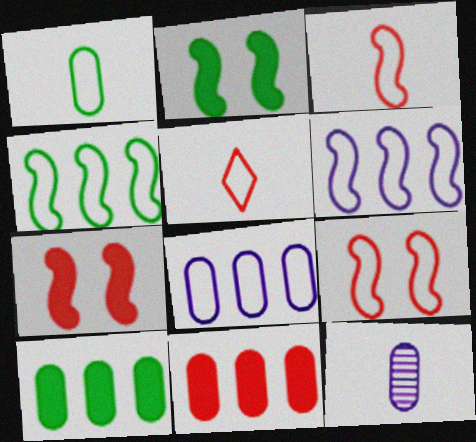[]